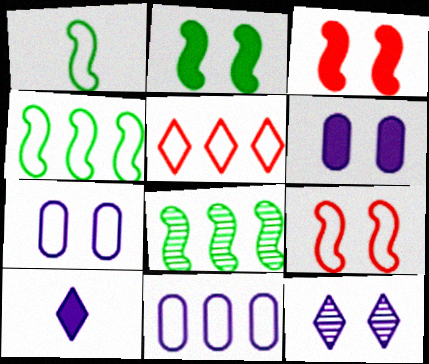[[1, 2, 8], 
[1, 5, 7], 
[4, 5, 11]]